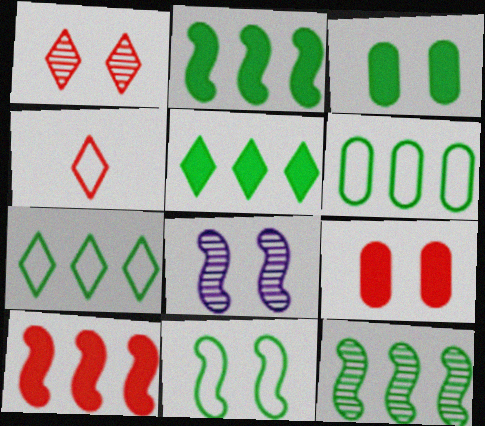[[5, 6, 12]]